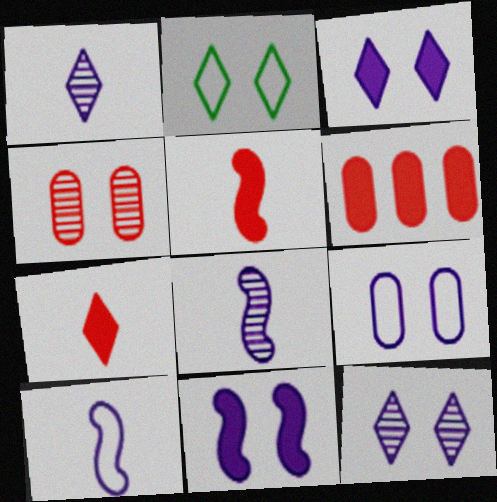[[2, 4, 11], 
[2, 6, 8], 
[9, 11, 12]]